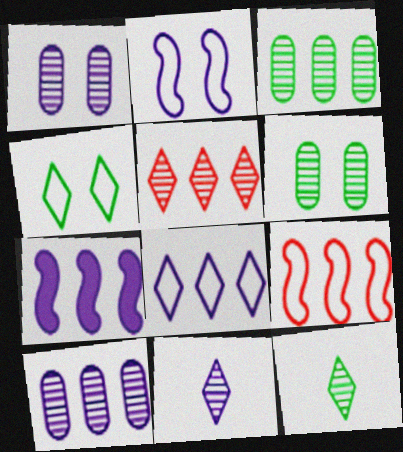[[7, 8, 10]]